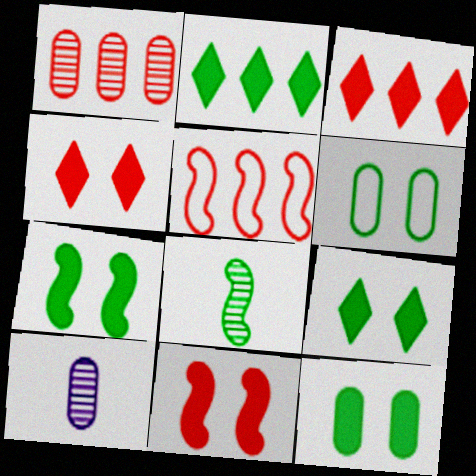[[1, 3, 5], 
[2, 6, 8], 
[5, 9, 10], 
[7, 9, 12]]